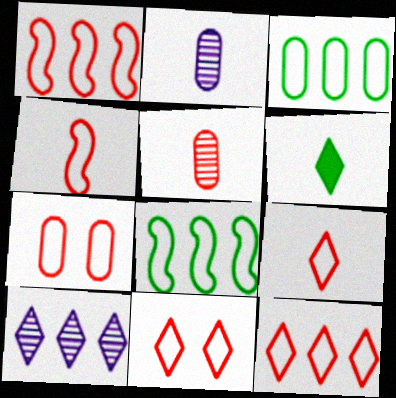[[1, 7, 9], 
[2, 4, 6], 
[4, 7, 12], 
[6, 10, 11], 
[9, 11, 12]]